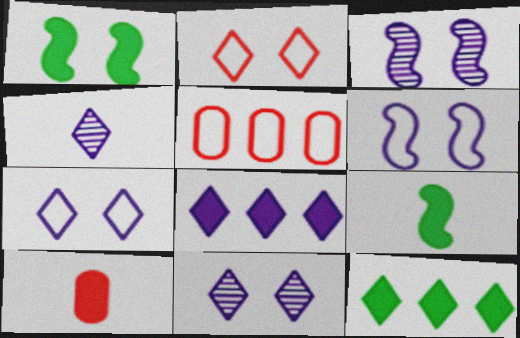[[1, 4, 5], 
[1, 8, 10], 
[2, 4, 12], 
[4, 7, 8], 
[5, 9, 11]]